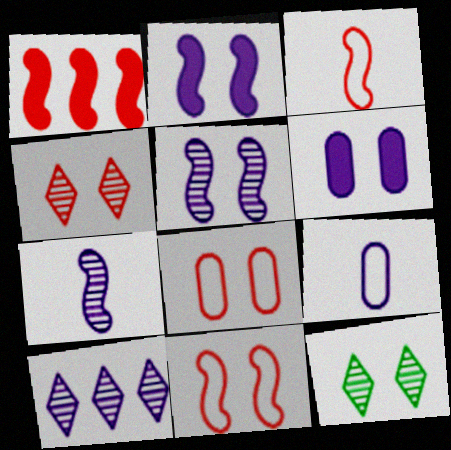[[1, 9, 12], 
[2, 8, 12], 
[2, 9, 10], 
[6, 11, 12]]